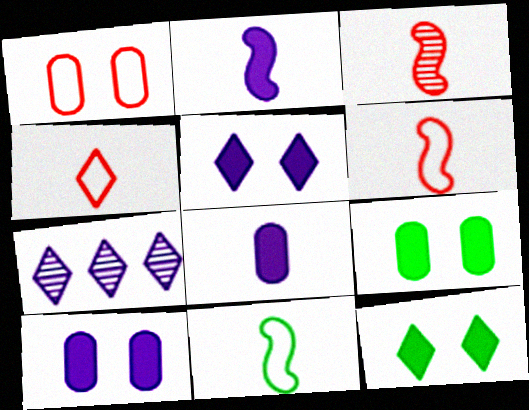[[2, 3, 11], 
[4, 7, 12], 
[6, 7, 9]]